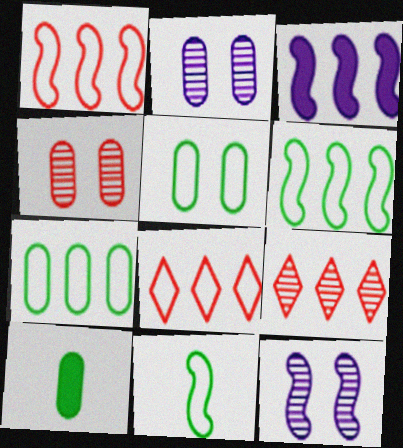[[3, 7, 9], 
[8, 10, 12]]